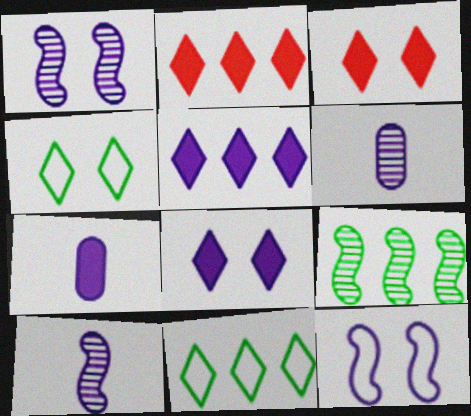[[5, 6, 12]]